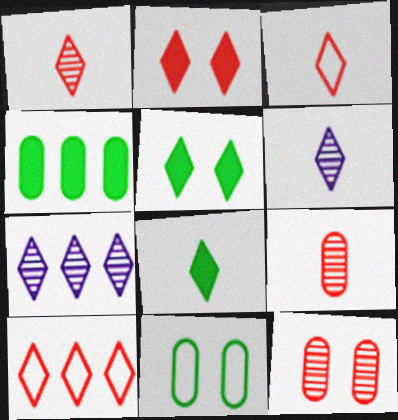[[1, 2, 10], 
[3, 5, 7], 
[3, 6, 8], 
[5, 6, 10]]